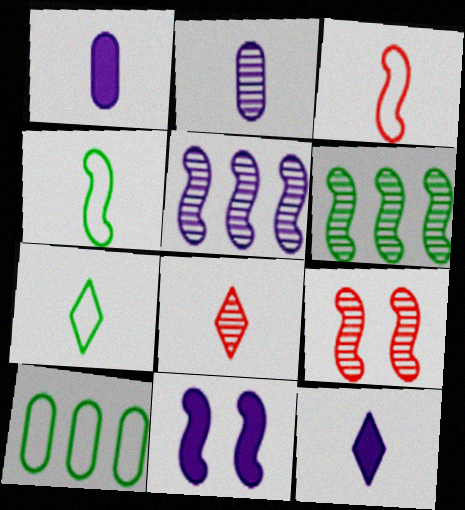[[1, 4, 8], 
[3, 6, 11], 
[7, 8, 12], 
[8, 10, 11], 
[9, 10, 12]]